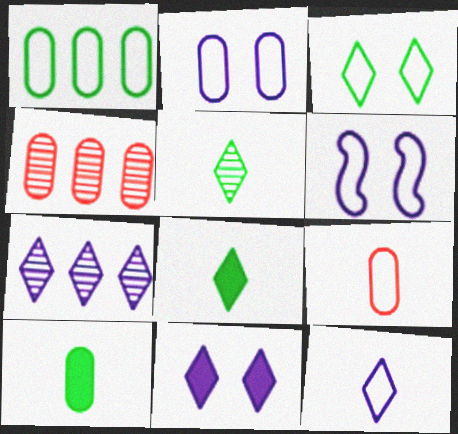[[1, 2, 9], 
[2, 4, 10], 
[4, 6, 8], 
[7, 11, 12]]